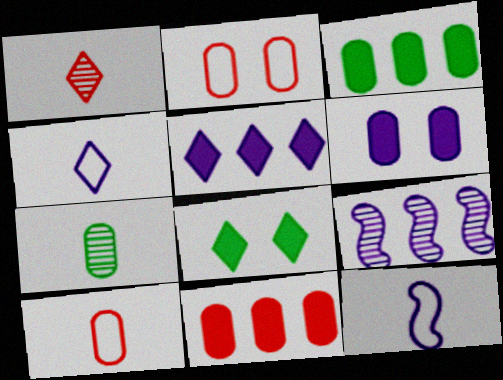[[4, 6, 9], 
[8, 9, 10]]